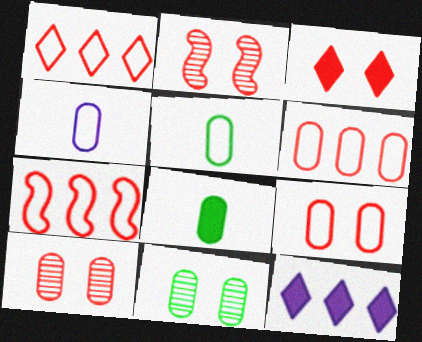[[1, 6, 7], 
[2, 3, 9], 
[2, 5, 12]]